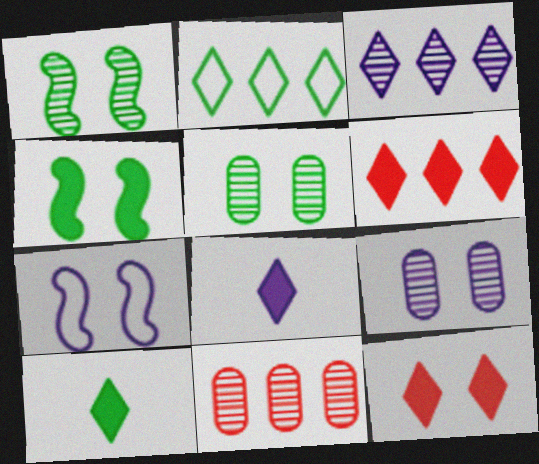[[2, 3, 6], 
[5, 7, 12], 
[7, 10, 11]]